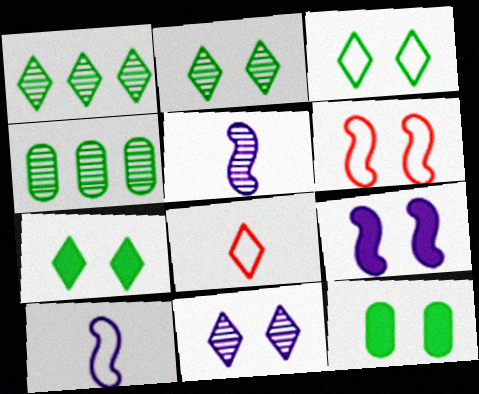[[2, 3, 7], 
[4, 8, 9], 
[6, 11, 12]]